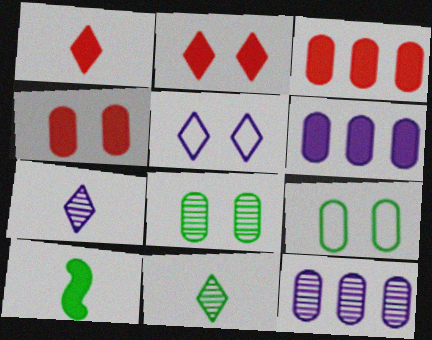[[2, 6, 10]]